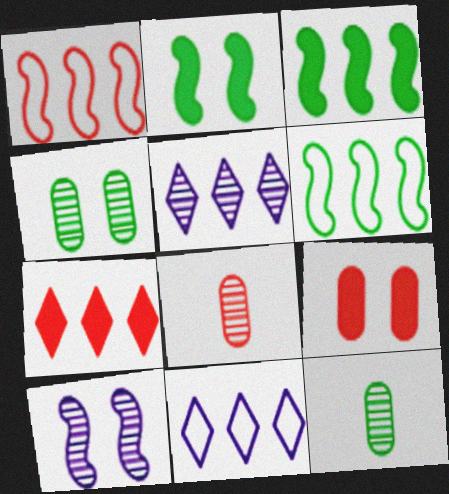[[2, 8, 11]]